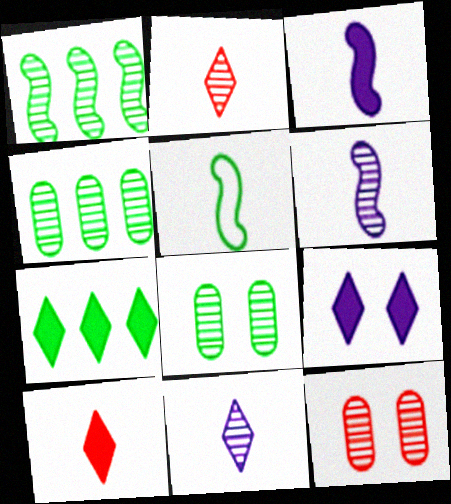[[1, 11, 12], 
[5, 7, 8], 
[7, 9, 10]]